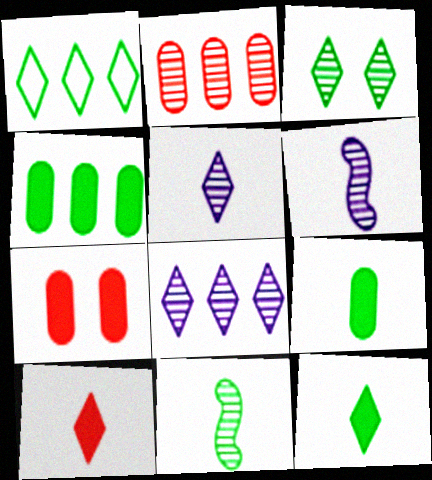[[1, 3, 12], 
[1, 6, 7], 
[2, 3, 6]]